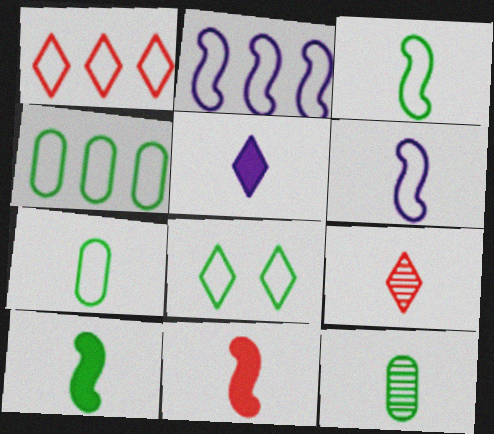[[1, 2, 4], 
[3, 4, 8]]